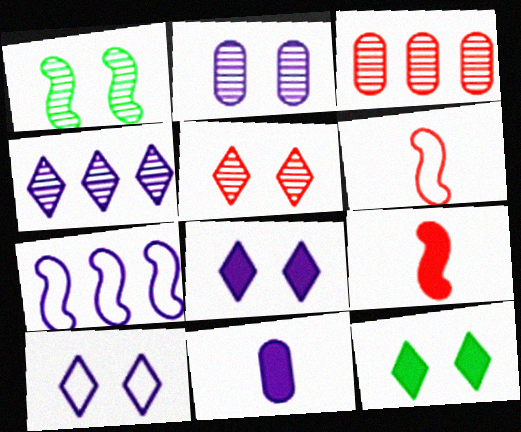[[1, 2, 5], 
[1, 7, 9], 
[5, 10, 12]]